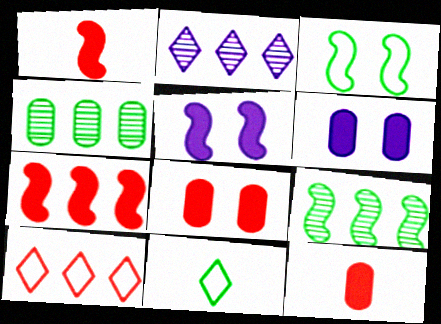[[2, 3, 12]]